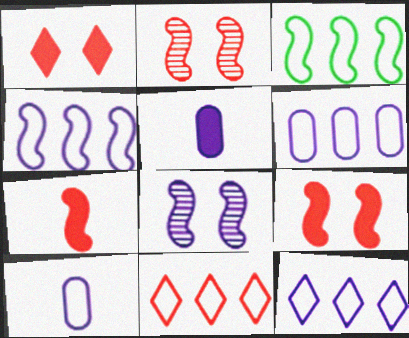[[3, 6, 11], 
[3, 7, 8], 
[4, 6, 12], 
[5, 8, 12]]